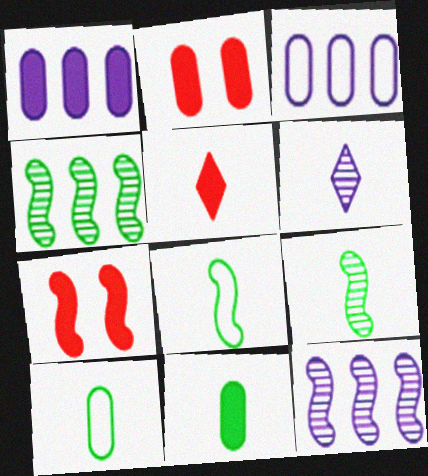[[1, 2, 11], 
[7, 8, 12]]